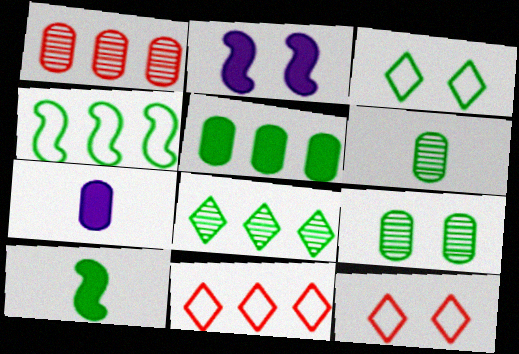[[2, 6, 11], 
[2, 9, 12], 
[4, 5, 8]]